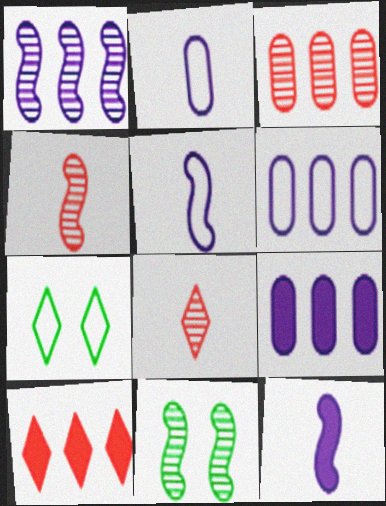[[1, 4, 11], 
[2, 10, 11], 
[3, 7, 12], 
[4, 7, 9]]